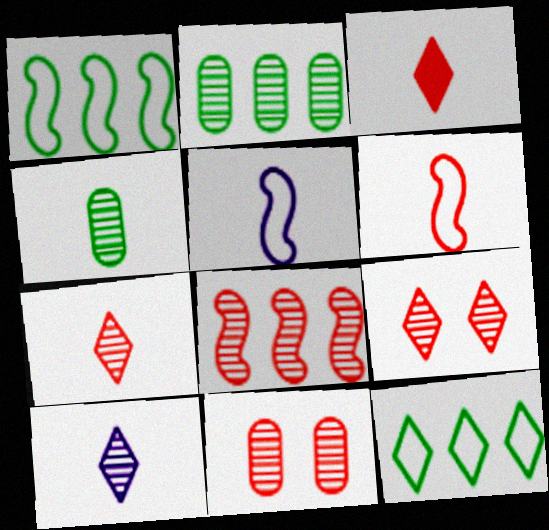[[3, 4, 5], 
[7, 8, 11]]